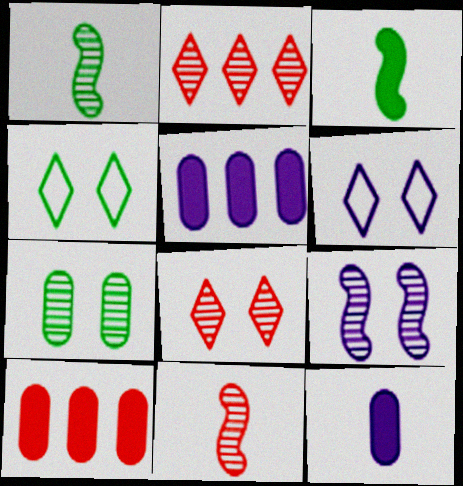[[1, 6, 10], 
[4, 5, 11], 
[7, 8, 9]]